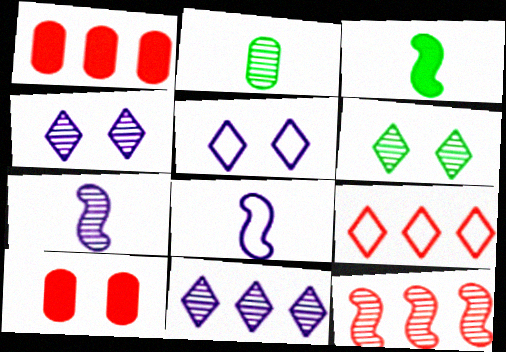[[1, 6, 8], 
[1, 9, 12], 
[2, 4, 12]]